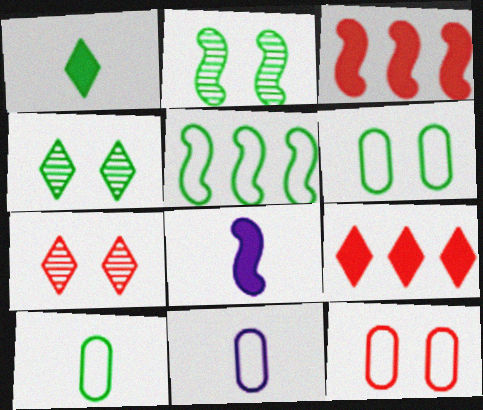[[2, 9, 11], 
[3, 4, 11]]